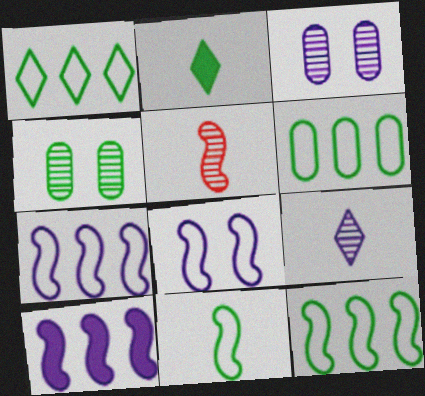[[1, 6, 12], 
[2, 4, 12]]